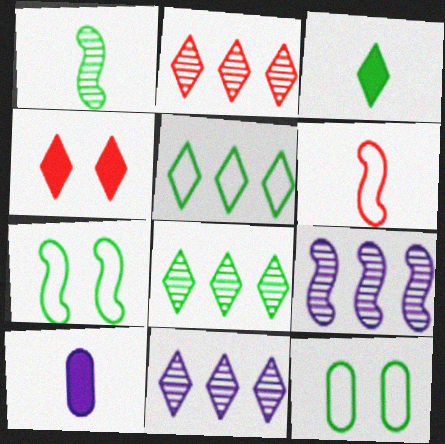[[2, 7, 10], 
[2, 8, 11]]